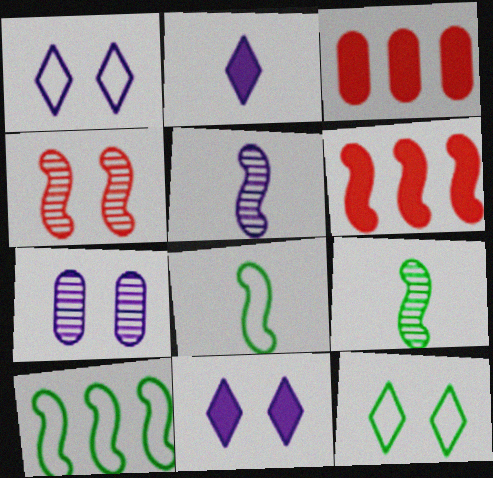[[1, 3, 9], 
[3, 5, 12]]